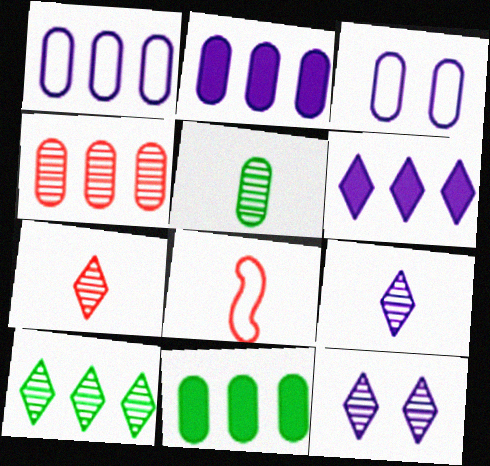[[1, 4, 11], 
[7, 10, 12], 
[8, 11, 12]]